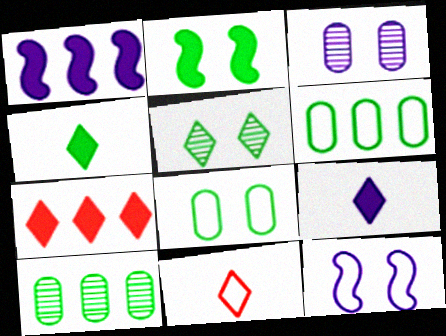[[2, 5, 8], 
[6, 11, 12]]